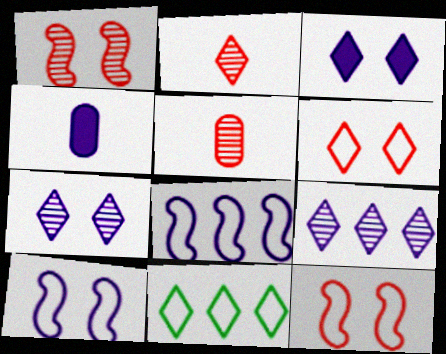[[1, 4, 11], 
[2, 3, 11], 
[4, 7, 8], 
[4, 9, 10]]